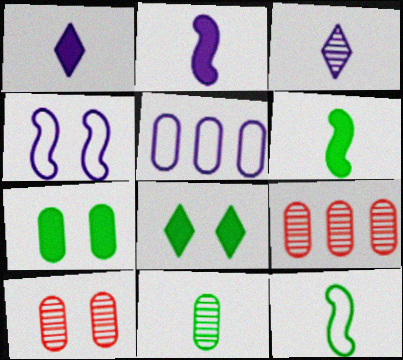[[4, 8, 10]]